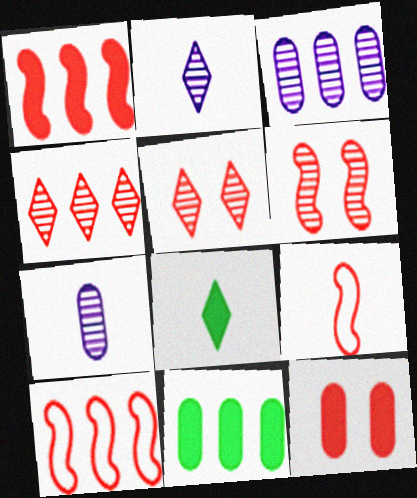[[1, 6, 9], 
[4, 9, 12], 
[7, 8, 9]]